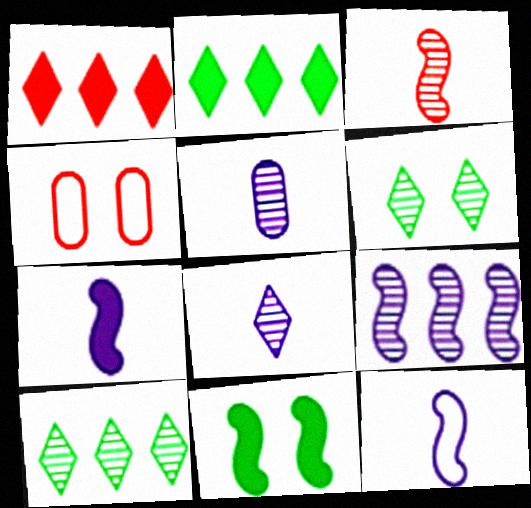[[1, 3, 4], 
[4, 7, 10]]